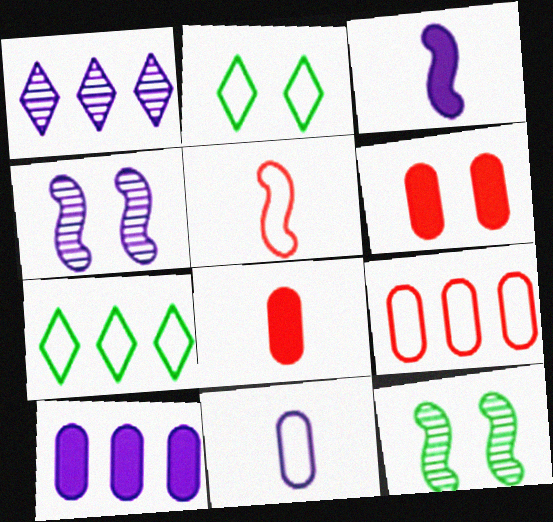[[2, 4, 6], 
[4, 7, 8]]